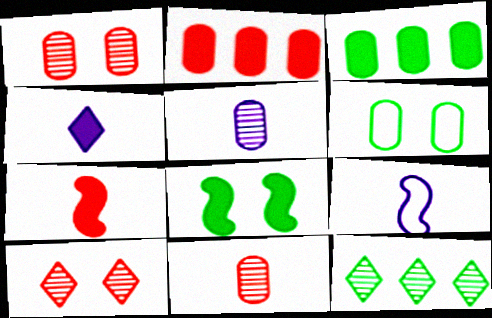[[2, 4, 8], 
[2, 5, 6], 
[3, 9, 10], 
[4, 5, 9]]